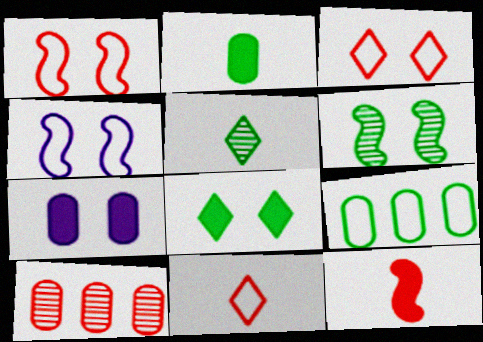[[3, 6, 7], 
[3, 10, 12], 
[4, 9, 11]]